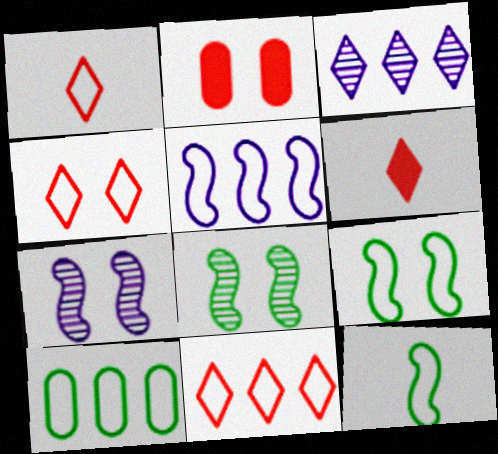[[1, 4, 11], 
[2, 3, 12], 
[5, 10, 11], 
[6, 7, 10]]